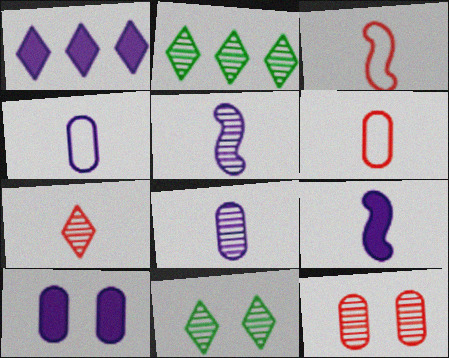[[1, 9, 10], 
[2, 3, 10], 
[2, 5, 12]]